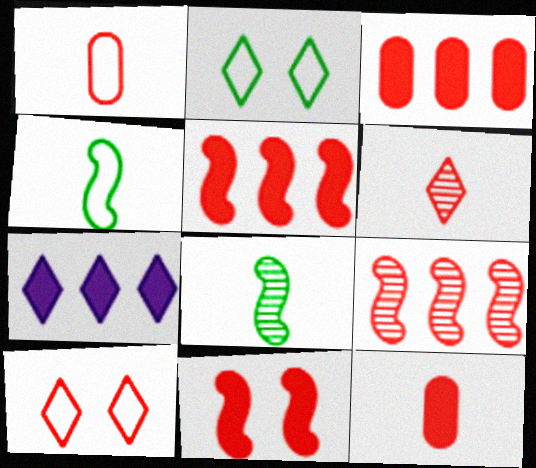[[2, 6, 7], 
[9, 10, 12]]